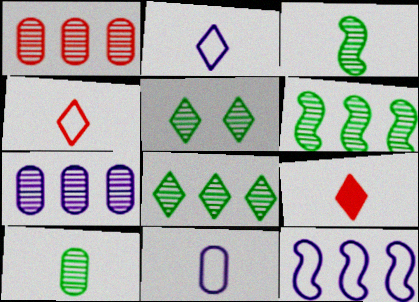[[3, 9, 11], 
[5, 6, 10]]